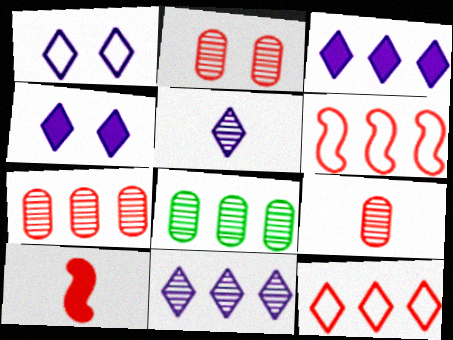[[1, 3, 5], 
[1, 8, 10], 
[2, 7, 9], 
[2, 10, 12], 
[3, 6, 8]]